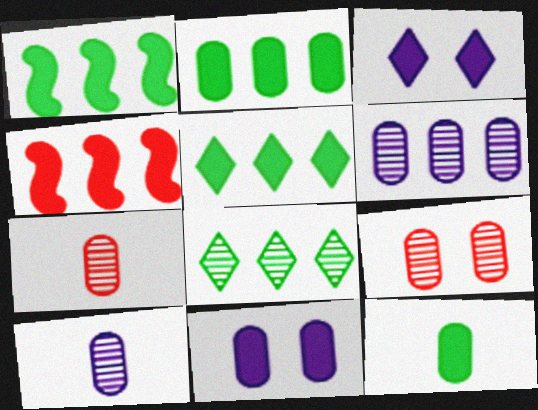[[1, 2, 5], 
[3, 4, 12]]